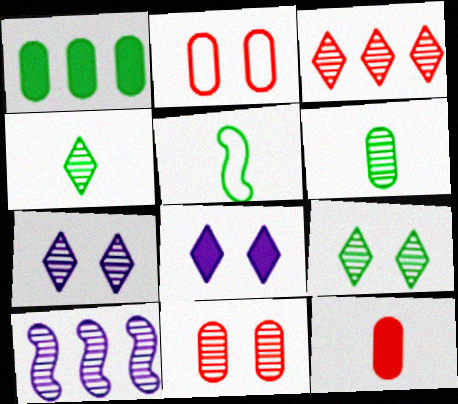[[1, 5, 9], 
[3, 4, 7], 
[4, 10, 11]]